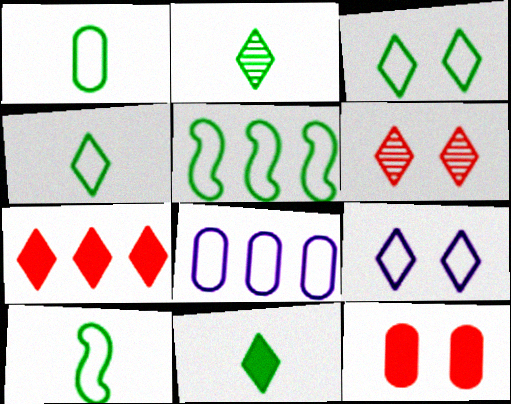[[1, 3, 5], 
[1, 4, 10], 
[2, 4, 11], 
[2, 7, 9]]